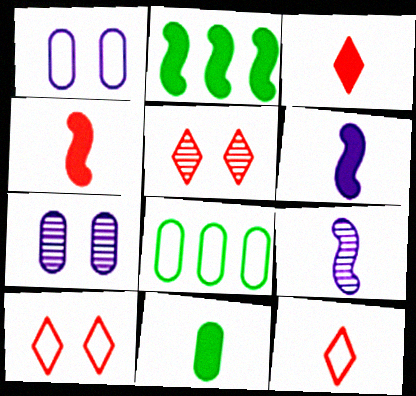[[2, 7, 12], 
[3, 6, 11], 
[5, 6, 8], 
[9, 11, 12]]